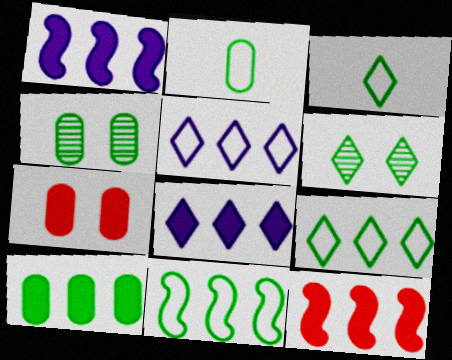[[2, 4, 10], 
[8, 10, 12]]